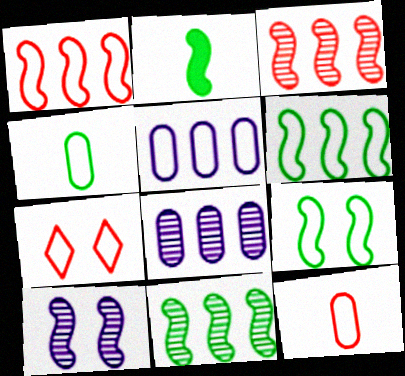[[1, 2, 10], 
[1, 7, 12], 
[2, 7, 8], 
[2, 9, 11]]